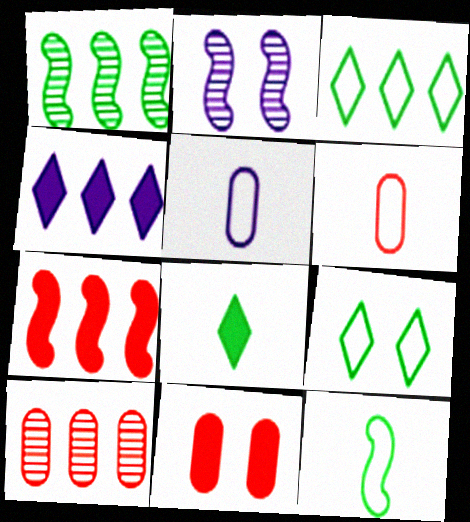[[2, 4, 5], 
[2, 7, 12], 
[2, 9, 11], 
[6, 10, 11]]